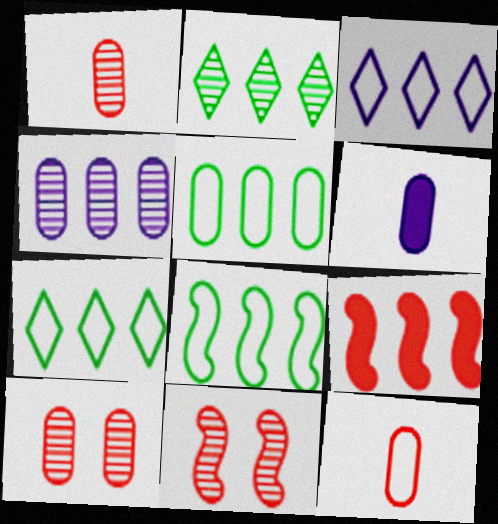[[4, 7, 9], 
[5, 6, 10], 
[5, 7, 8], 
[6, 7, 11]]